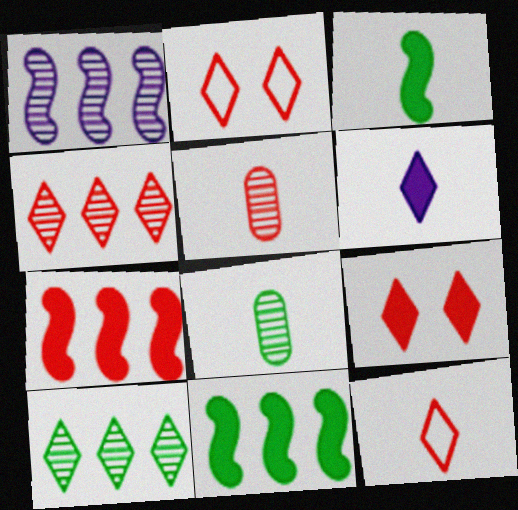[[2, 5, 7], 
[2, 6, 10], 
[4, 9, 12]]